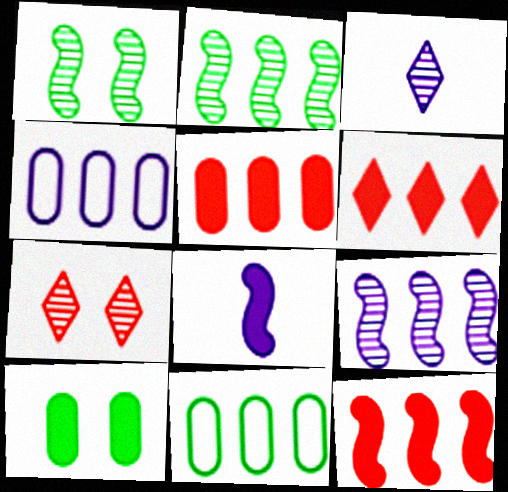[[2, 4, 6], 
[5, 6, 12], 
[6, 8, 10], 
[6, 9, 11], 
[7, 8, 11]]